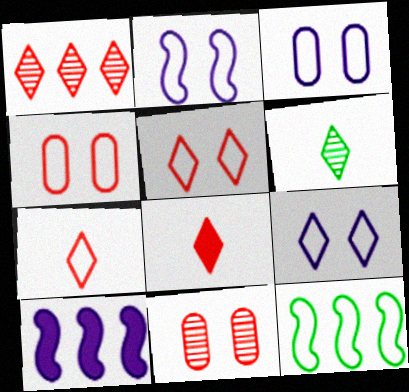[[1, 5, 8], 
[2, 3, 9], 
[3, 7, 12], 
[4, 6, 10]]